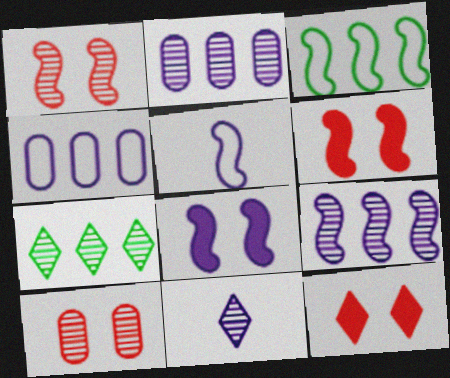[[4, 8, 11], 
[5, 8, 9]]